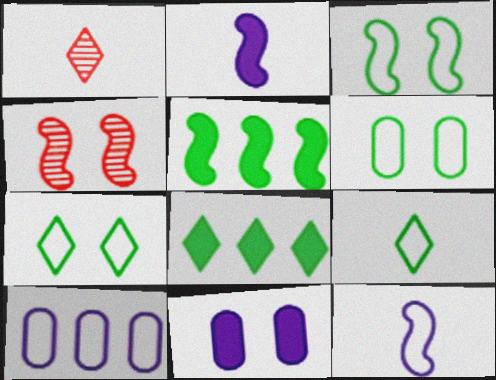[[3, 6, 7], 
[4, 5, 12], 
[4, 7, 11]]